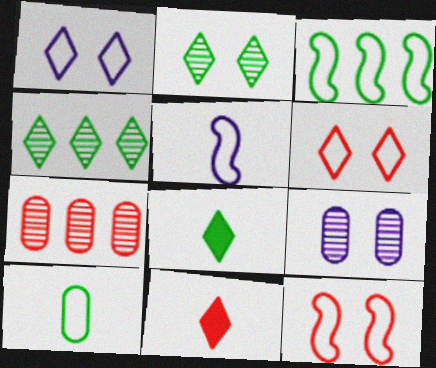[[1, 4, 11], 
[3, 5, 12], 
[3, 9, 11], 
[7, 11, 12]]